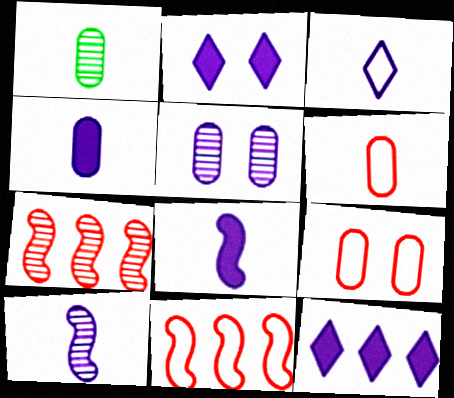[[1, 2, 11], 
[1, 4, 6], 
[3, 4, 10]]